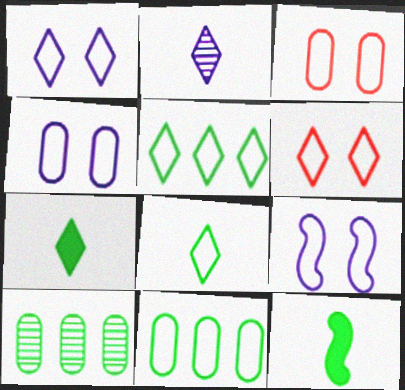[[1, 4, 9]]